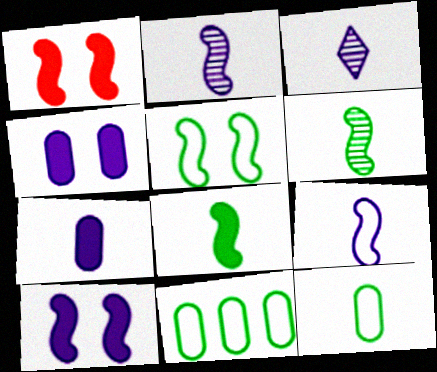[[1, 3, 11], 
[3, 7, 9]]